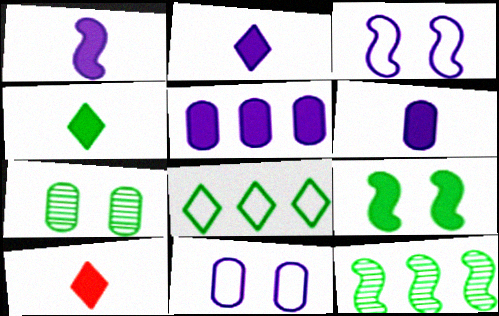[[1, 2, 6], 
[2, 4, 10], 
[5, 9, 10], 
[10, 11, 12]]